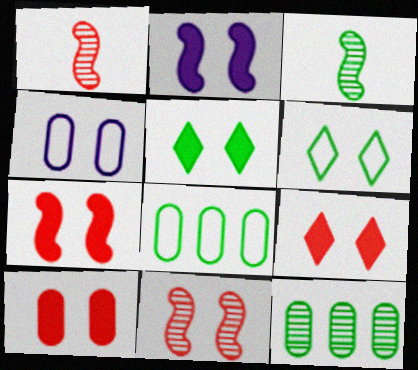[[2, 5, 10], 
[3, 5, 8], 
[4, 5, 11], 
[7, 9, 10]]